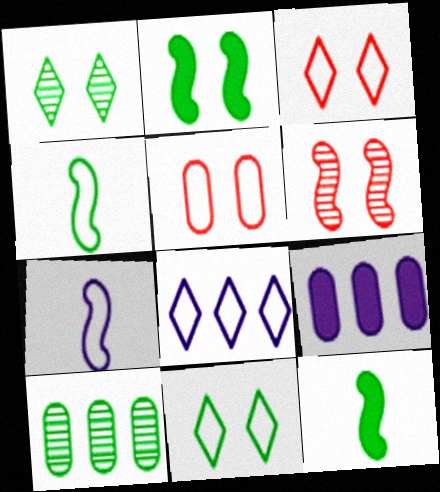[[4, 5, 8], 
[10, 11, 12]]